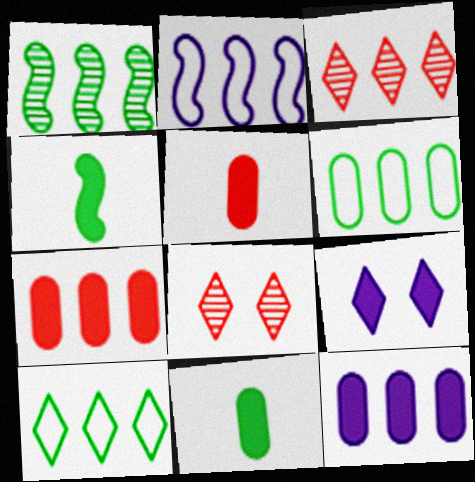[[2, 8, 11], 
[4, 7, 9]]